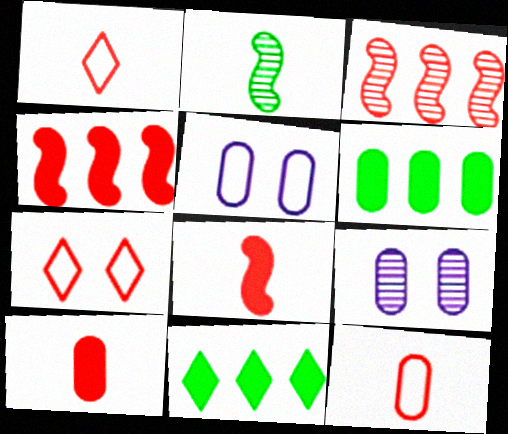[[3, 7, 10], 
[6, 9, 12]]